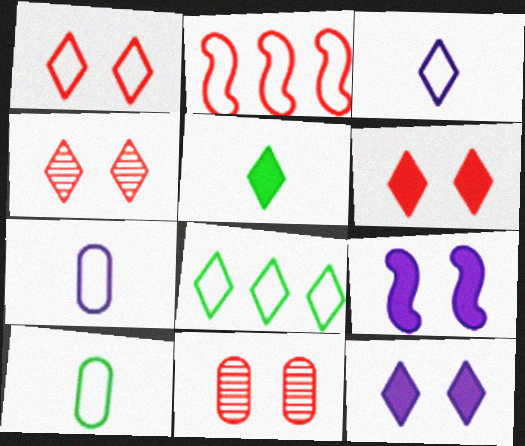[[1, 3, 8], 
[1, 4, 6]]